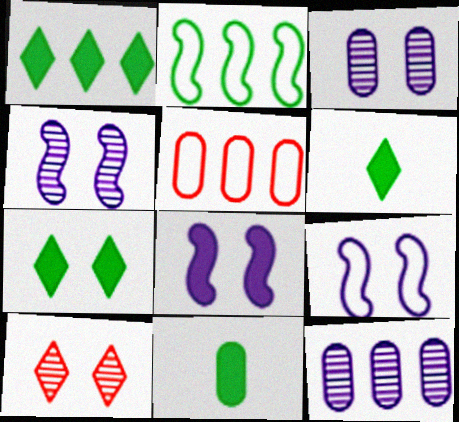[[1, 6, 7], 
[3, 5, 11], 
[4, 5, 6], 
[4, 8, 9]]